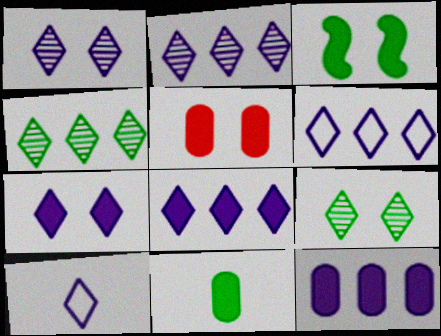[[1, 8, 10], 
[2, 6, 8], 
[2, 7, 10], 
[3, 5, 7], 
[5, 11, 12]]